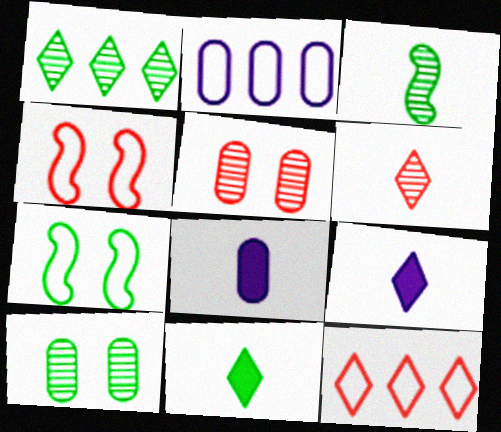[[1, 3, 10], 
[1, 4, 8]]